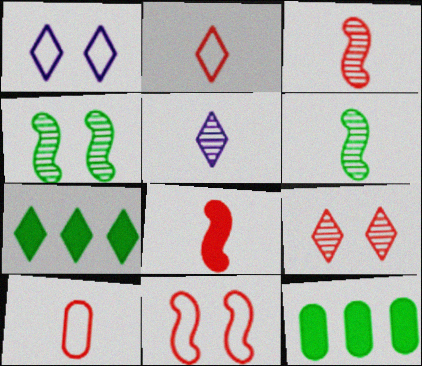[[1, 3, 12], 
[5, 11, 12]]